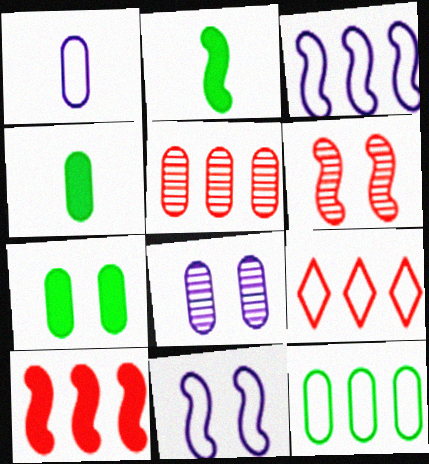[[1, 5, 7], 
[2, 3, 6], 
[2, 8, 9], 
[3, 9, 12], 
[5, 9, 10]]